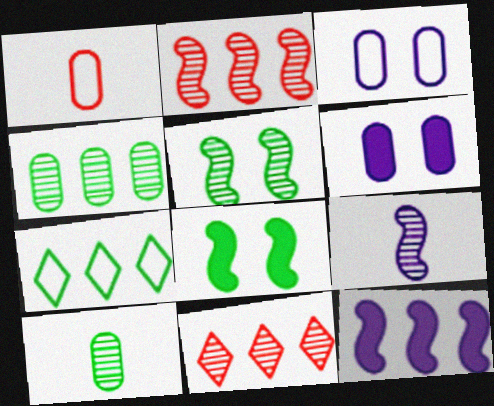[[1, 4, 6], 
[2, 5, 9], 
[7, 8, 10]]